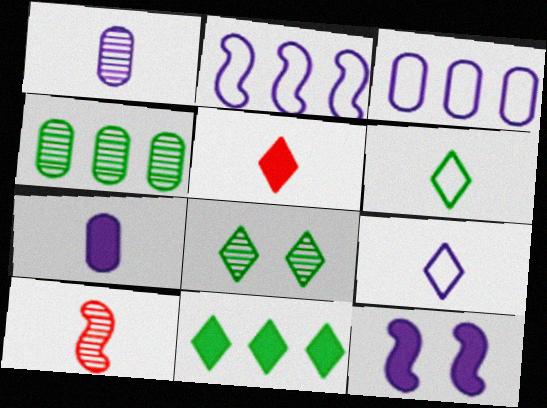[[6, 7, 10], 
[6, 8, 11]]